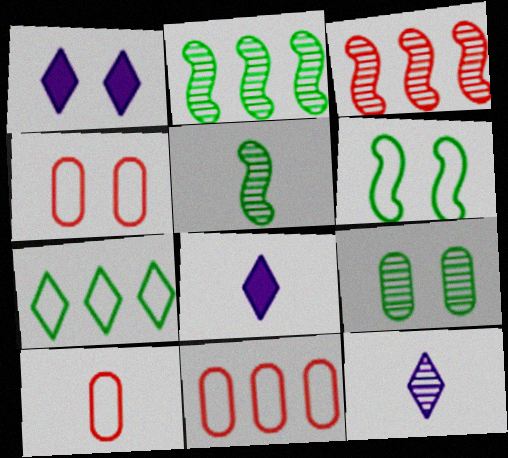[[1, 2, 10], 
[1, 5, 11], 
[2, 4, 8], 
[3, 9, 12], 
[4, 10, 11], 
[5, 8, 10]]